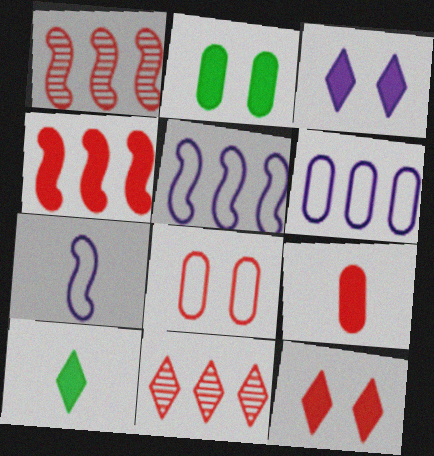[[2, 7, 11], 
[4, 9, 12]]